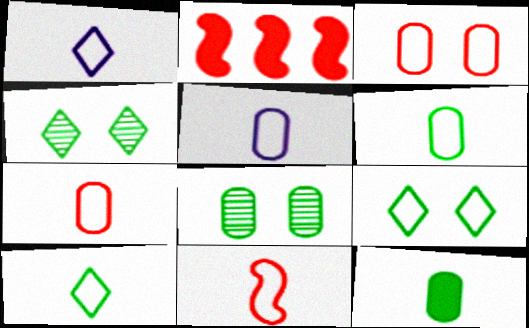[[1, 2, 8], 
[1, 6, 11], 
[2, 4, 5], 
[5, 6, 7], 
[5, 10, 11]]